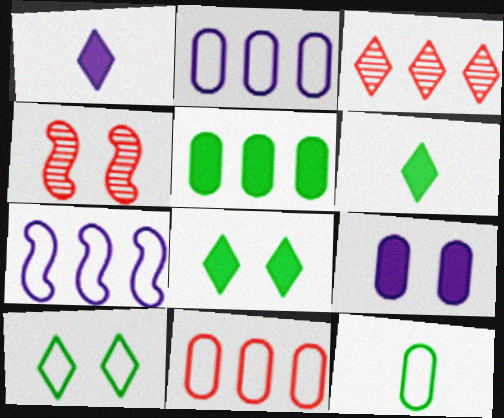[[1, 3, 10], 
[2, 4, 6], 
[3, 5, 7], 
[4, 9, 10]]